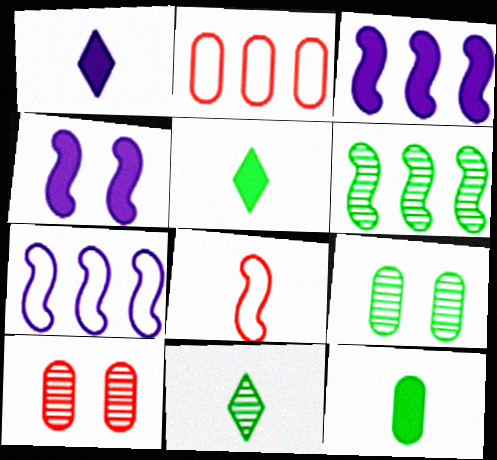[[2, 4, 11], 
[4, 6, 8], 
[5, 7, 10], 
[6, 9, 11]]